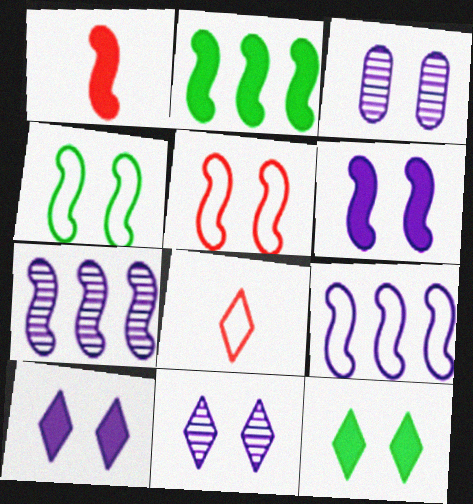[[1, 2, 6], 
[1, 4, 7], 
[2, 3, 8], 
[3, 5, 12]]